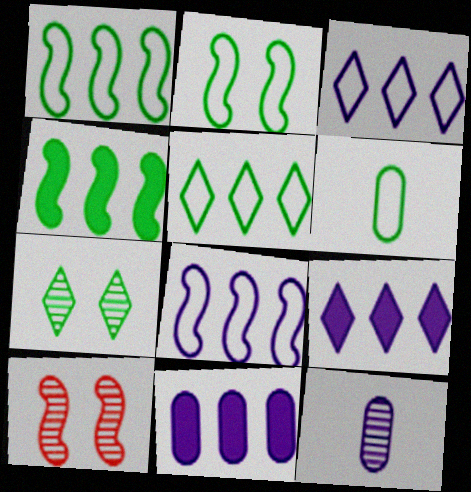[[2, 5, 6], 
[4, 6, 7], 
[6, 9, 10]]